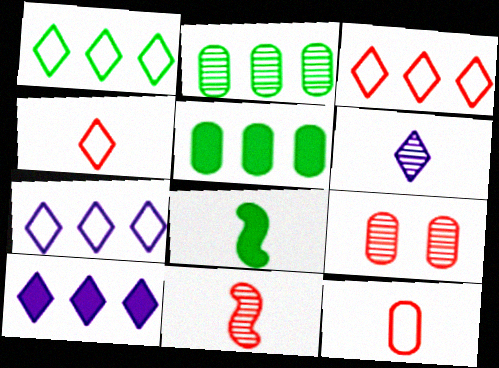[[1, 3, 7], 
[6, 8, 12], 
[7, 8, 9]]